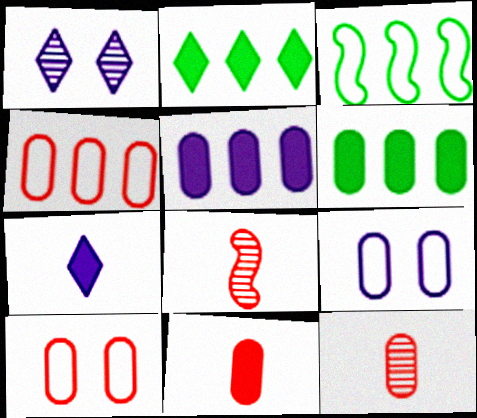[[1, 3, 11], 
[2, 8, 9], 
[6, 9, 12]]